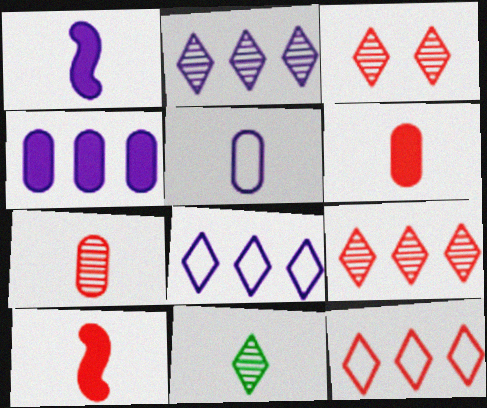[[2, 3, 11], 
[5, 10, 11]]